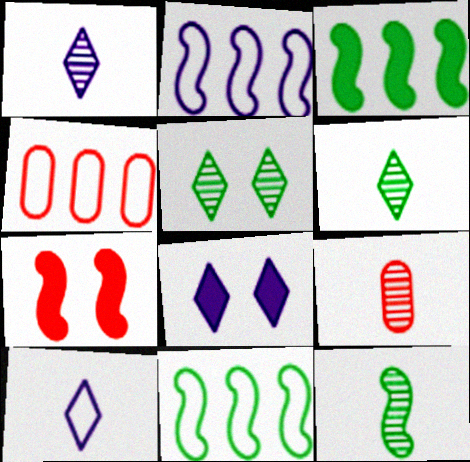[[1, 9, 12], 
[2, 7, 12], 
[4, 8, 12], 
[8, 9, 11]]